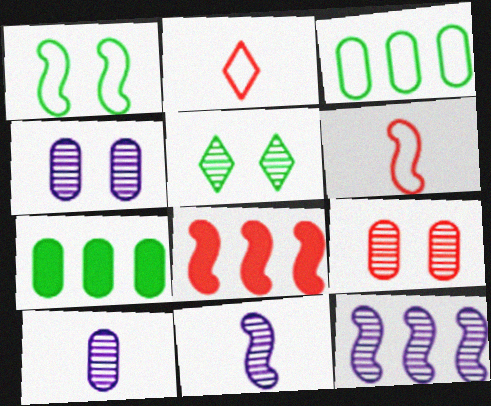[[1, 8, 11], 
[2, 8, 9]]